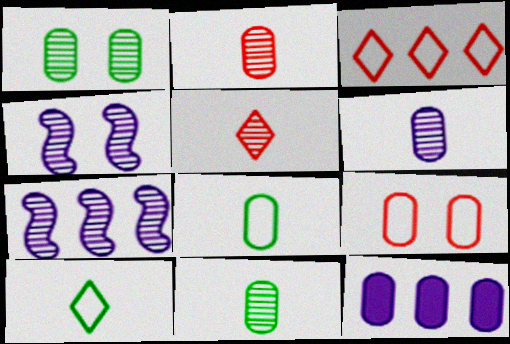[[1, 5, 7], 
[2, 6, 11], 
[9, 11, 12]]